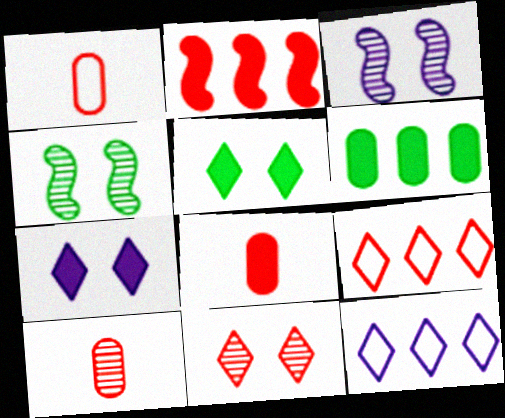[[1, 2, 11], 
[1, 8, 10], 
[4, 8, 12]]